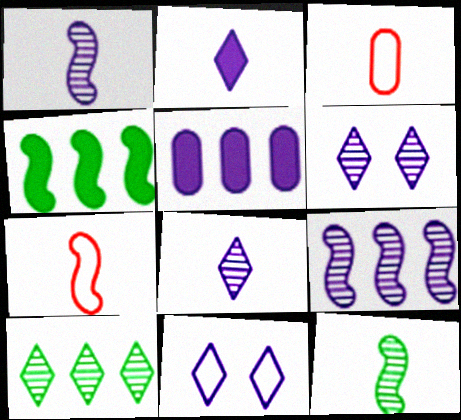[[1, 5, 11], 
[2, 3, 12], 
[3, 4, 6]]